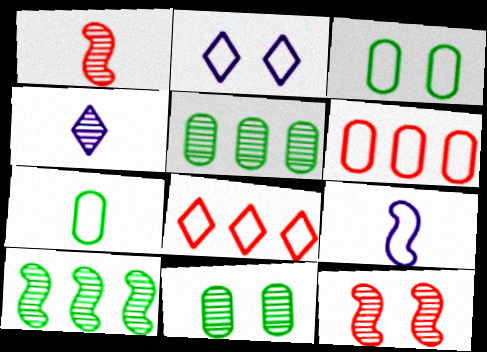[[3, 8, 9], 
[4, 5, 12]]